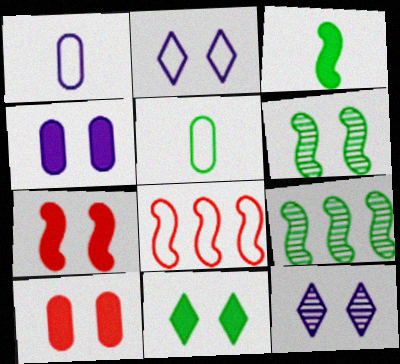[[2, 5, 8], 
[2, 6, 10], 
[4, 7, 11], 
[5, 9, 11]]